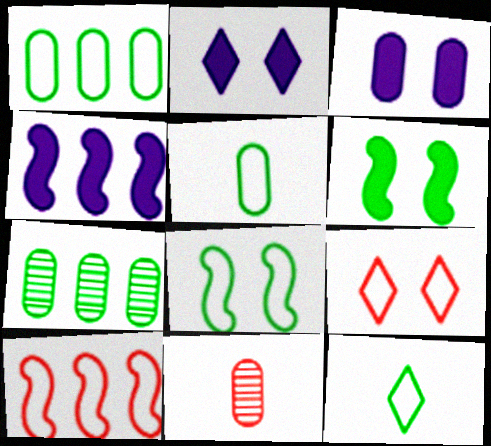[[1, 3, 11], 
[1, 8, 12], 
[6, 7, 12]]